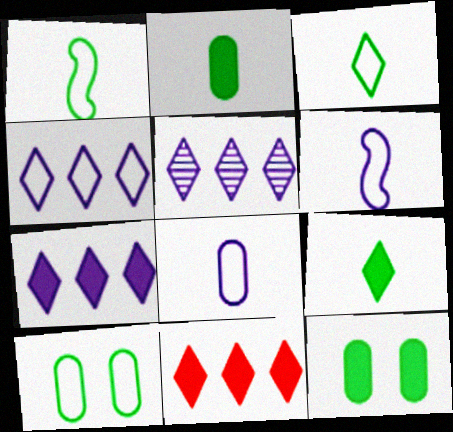[[4, 5, 7]]